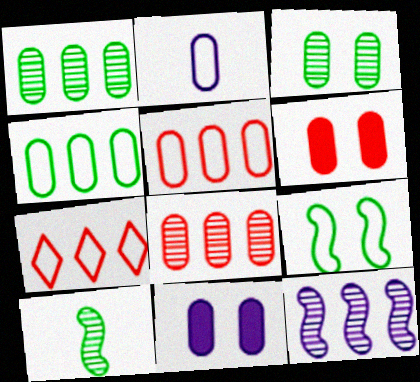[[1, 2, 6], 
[2, 7, 9], 
[7, 10, 11]]